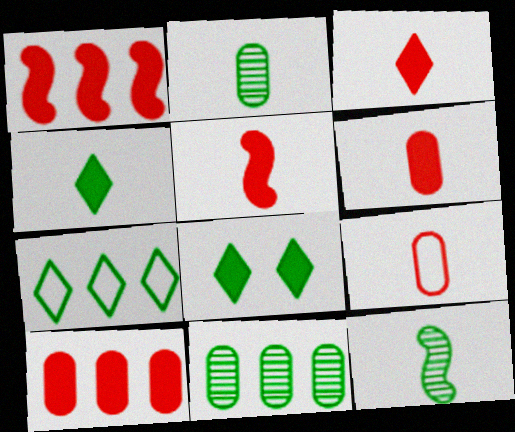[[3, 5, 6]]